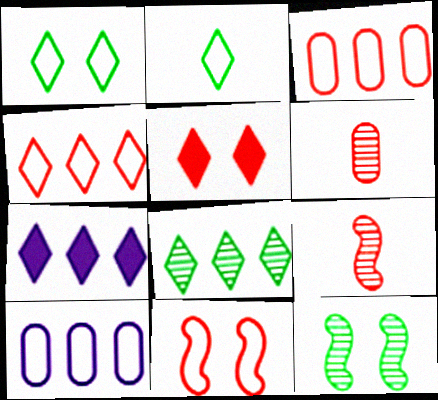[[2, 10, 11], 
[3, 5, 9], 
[4, 7, 8]]